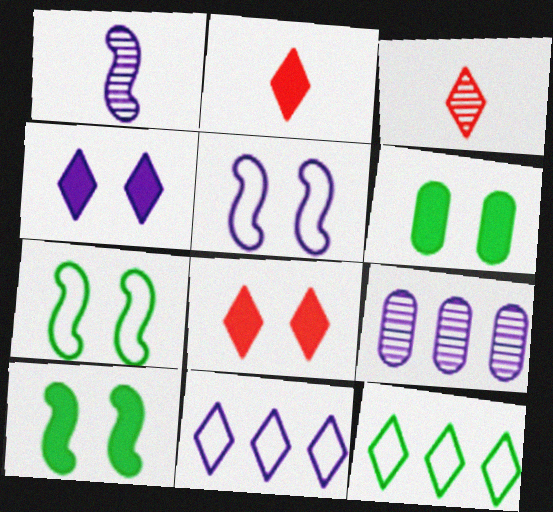[[2, 7, 9], 
[3, 4, 12]]